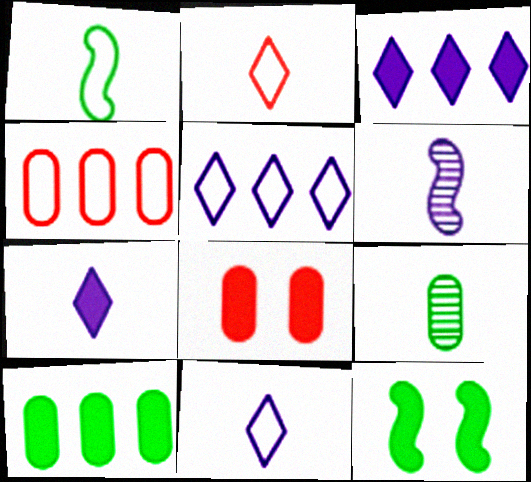[]